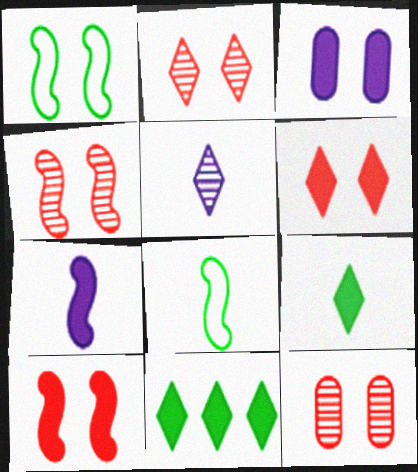[[1, 2, 3], 
[2, 4, 12]]